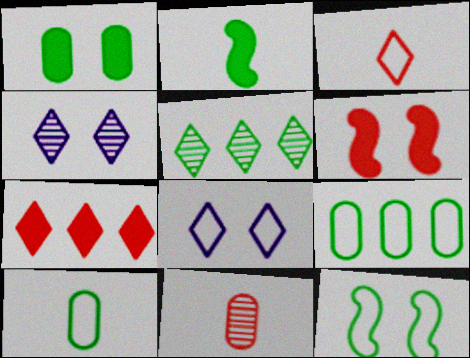[]